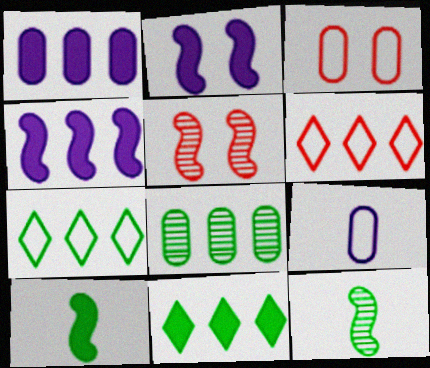[[4, 6, 8], 
[5, 9, 11]]